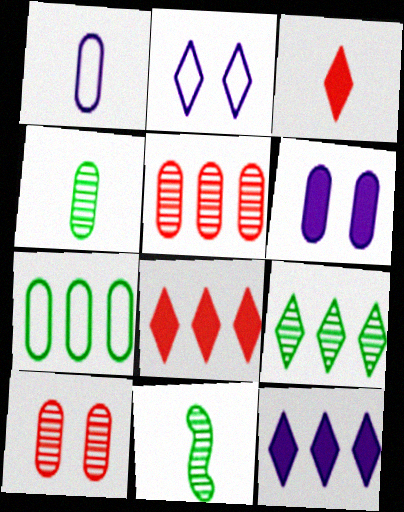[[1, 3, 11], 
[2, 3, 9]]